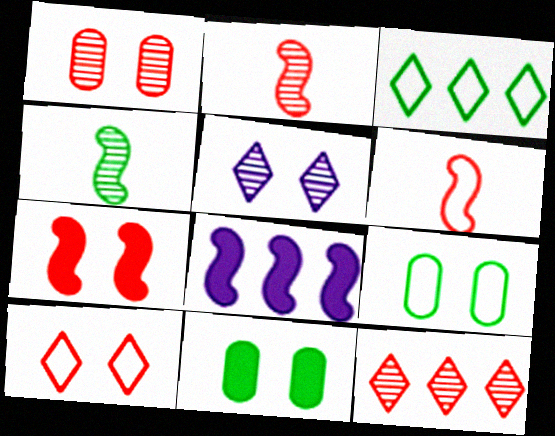[[1, 2, 12], 
[1, 7, 10], 
[3, 4, 11], 
[5, 7, 9]]